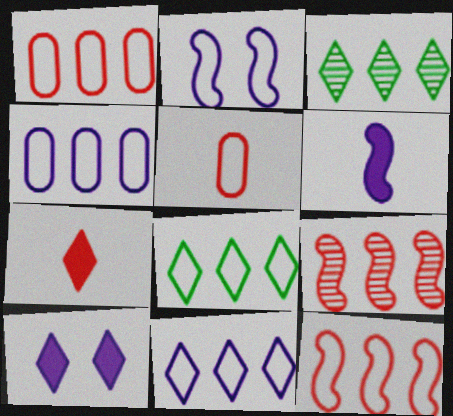[[2, 5, 8], 
[4, 8, 12]]